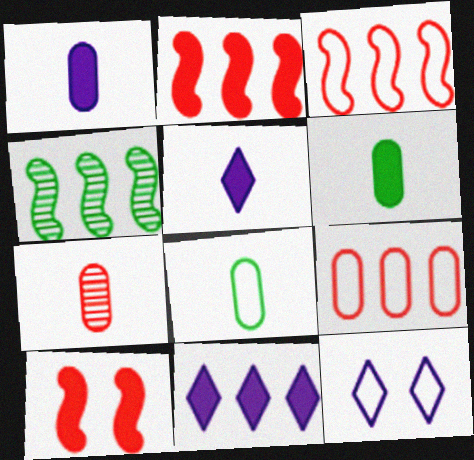[[1, 7, 8], 
[3, 8, 12], 
[4, 9, 11], 
[6, 10, 11]]